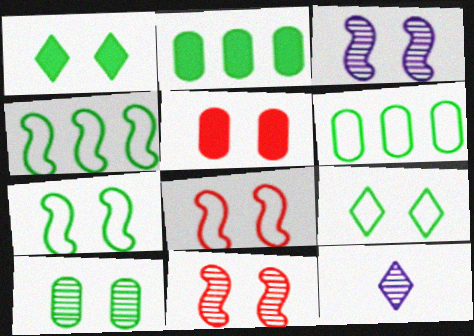[[1, 7, 10], 
[2, 8, 12], 
[3, 5, 9], 
[4, 5, 12]]